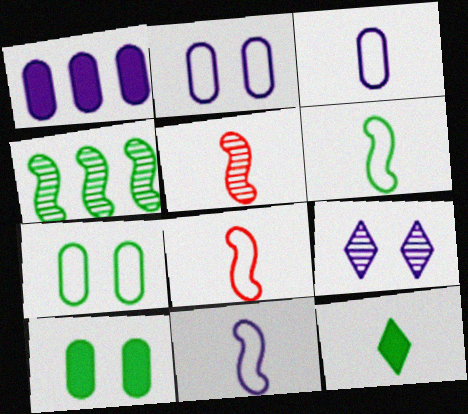[[1, 9, 11], 
[3, 5, 12], 
[4, 7, 12], 
[6, 8, 11]]